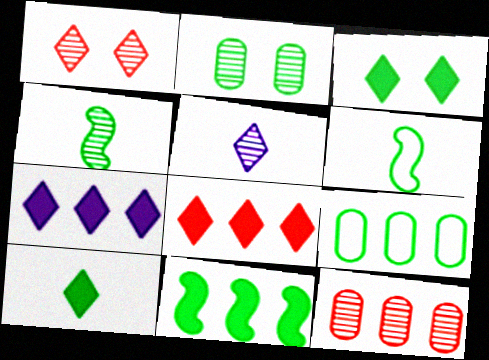[[3, 4, 9]]